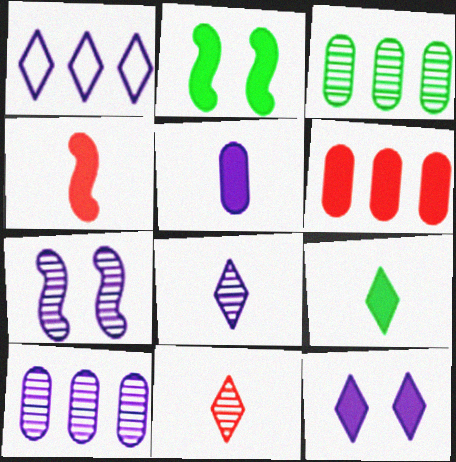[[1, 5, 7], 
[1, 8, 12], 
[3, 7, 11], 
[4, 5, 9], 
[7, 8, 10]]